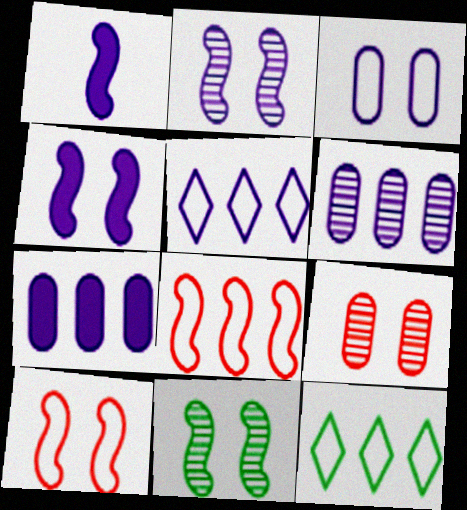[[1, 8, 11], 
[1, 9, 12], 
[4, 10, 11]]